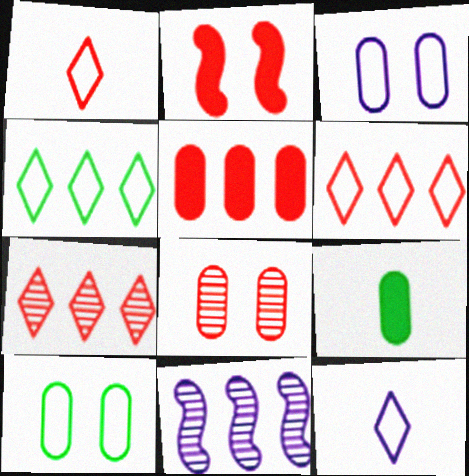[[4, 5, 11]]